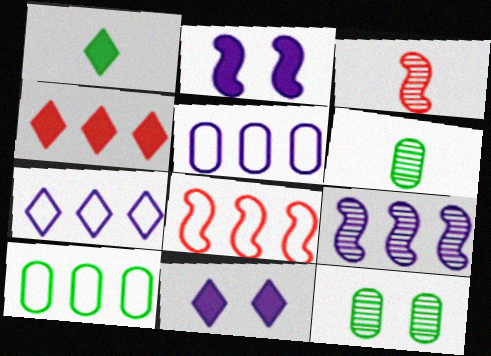[[1, 4, 11], 
[3, 10, 11], 
[4, 9, 10], 
[6, 8, 11], 
[7, 8, 10]]